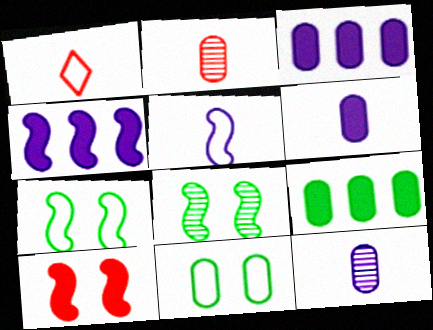[[1, 3, 8], 
[2, 3, 11]]